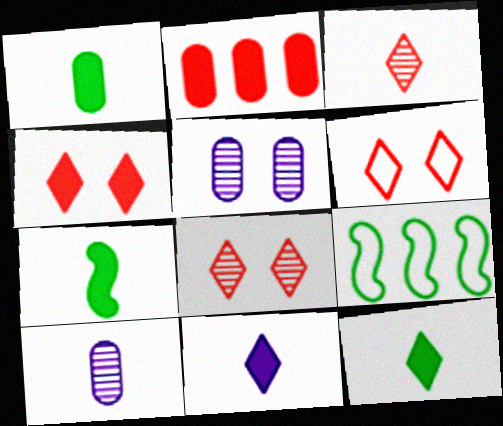[[1, 7, 12], 
[4, 6, 8], 
[4, 9, 10]]